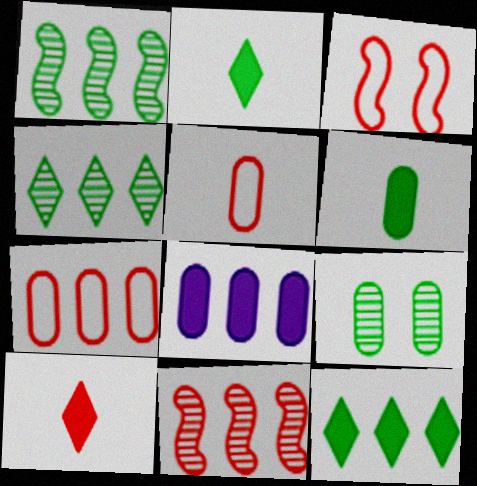[[5, 8, 9]]